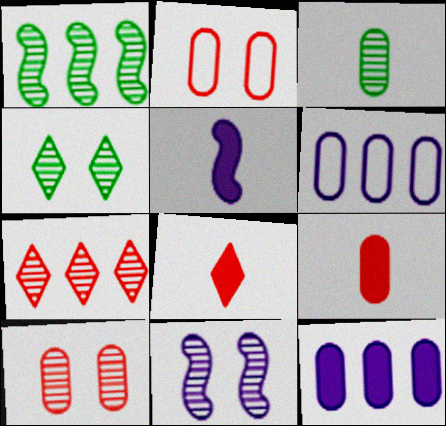[[1, 3, 4], 
[2, 3, 12], 
[3, 7, 11], 
[4, 10, 11]]